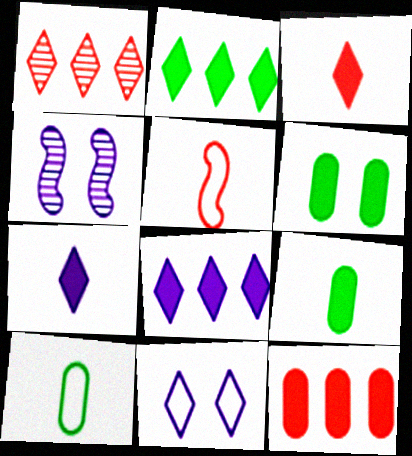[]